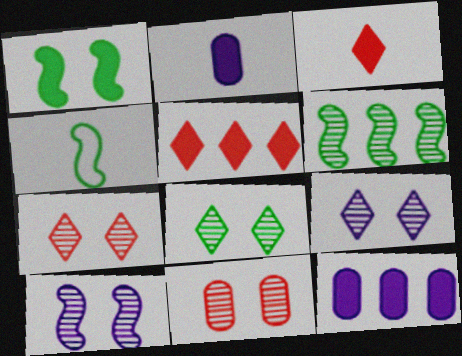[[1, 2, 5], 
[1, 3, 12], 
[1, 4, 6], 
[4, 7, 12], 
[7, 8, 9], 
[8, 10, 11]]